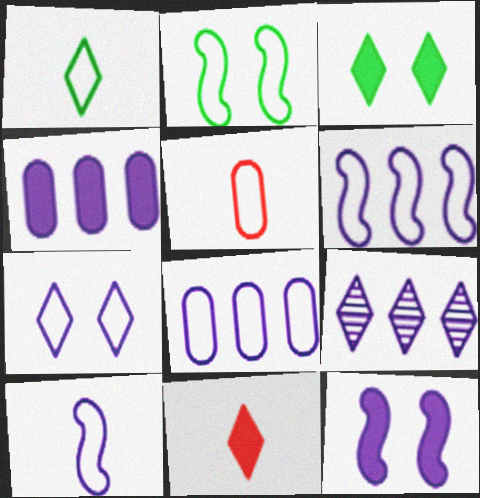[[1, 5, 10], 
[4, 6, 9], 
[7, 8, 10]]